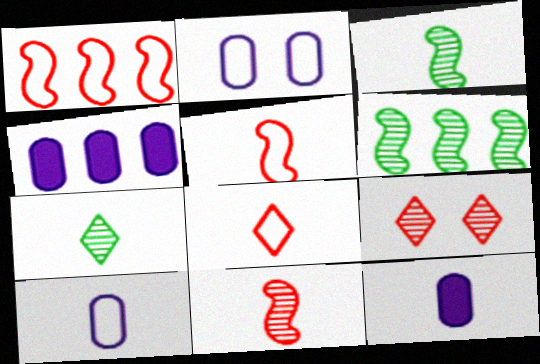[[3, 8, 12], 
[5, 7, 12]]